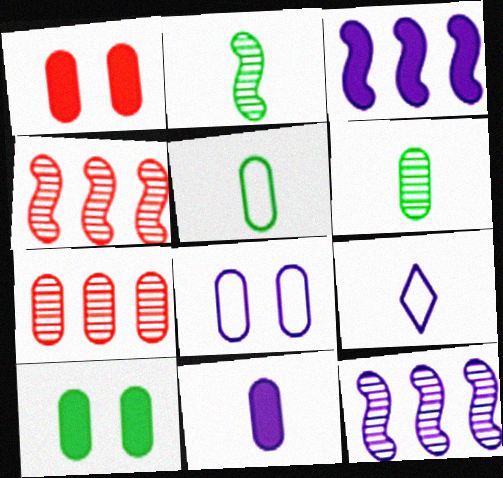[[4, 9, 10]]